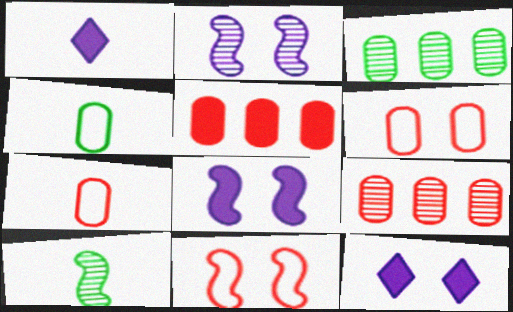[[1, 3, 11], 
[1, 7, 10]]